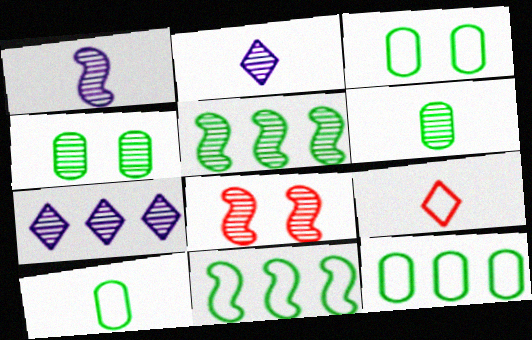[[1, 5, 8], 
[3, 10, 12], 
[6, 7, 8]]